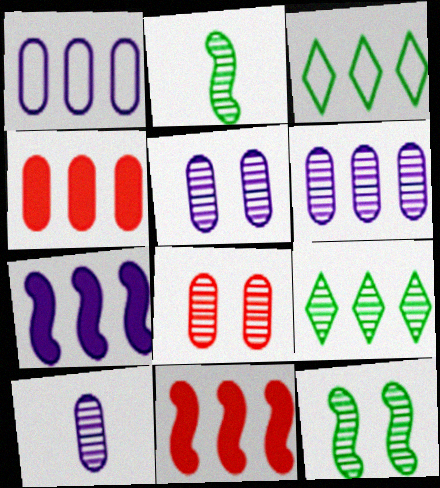[[1, 9, 11], 
[3, 6, 11], 
[5, 6, 10]]